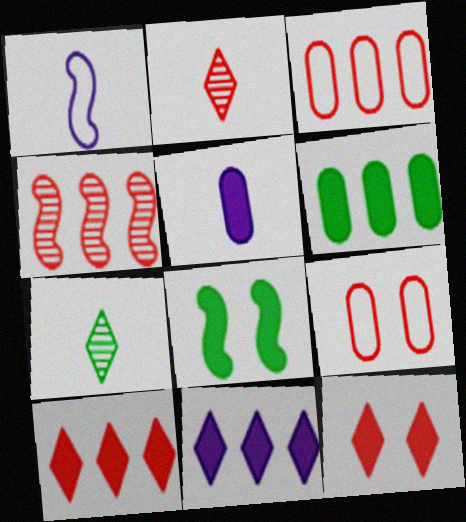[[1, 4, 8], 
[3, 4, 10], 
[5, 8, 10]]